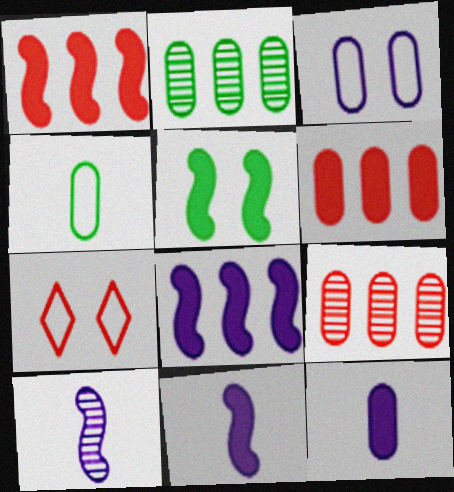[[1, 5, 11], 
[2, 7, 11]]